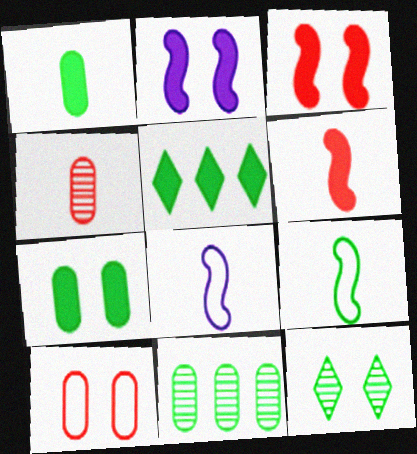[[2, 10, 12]]